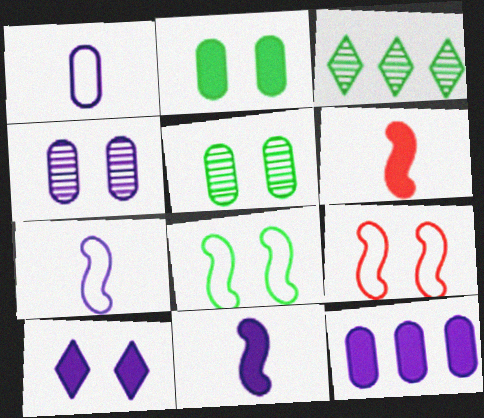[[1, 4, 12], 
[5, 9, 10], 
[10, 11, 12]]